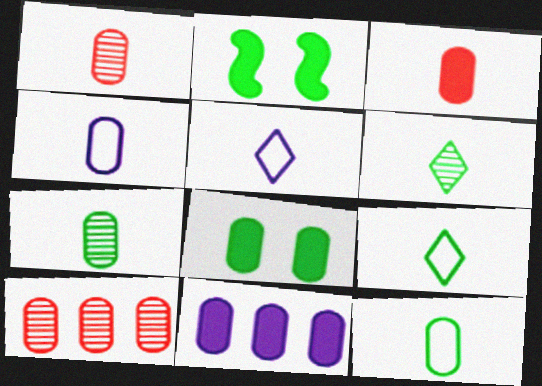[[2, 5, 10], 
[3, 4, 7], 
[3, 8, 11], 
[4, 8, 10]]